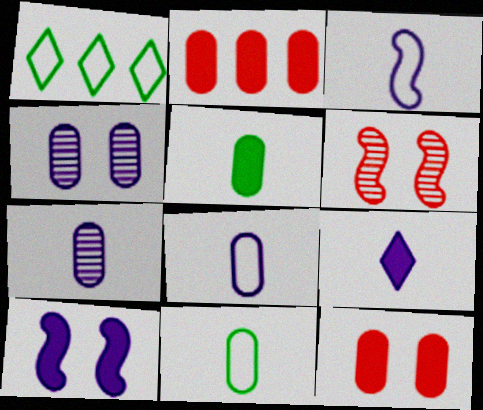[[2, 4, 11], 
[3, 7, 9]]